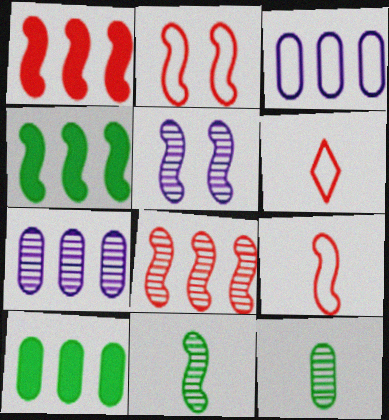[[4, 5, 9], 
[5, 6, 10], 
[5, 8, 11]]